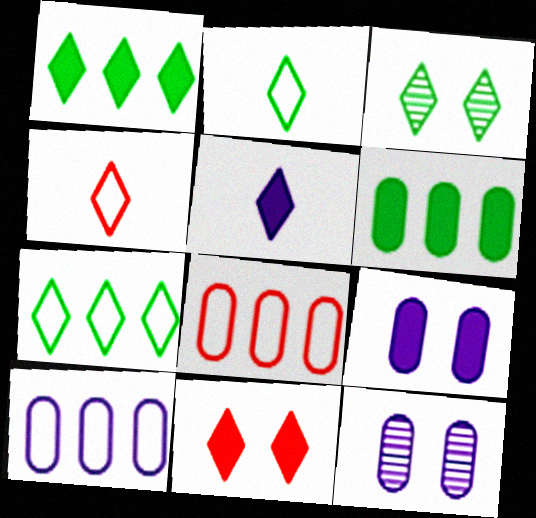[[1, 2, 3], 
[1, 5, 11]]